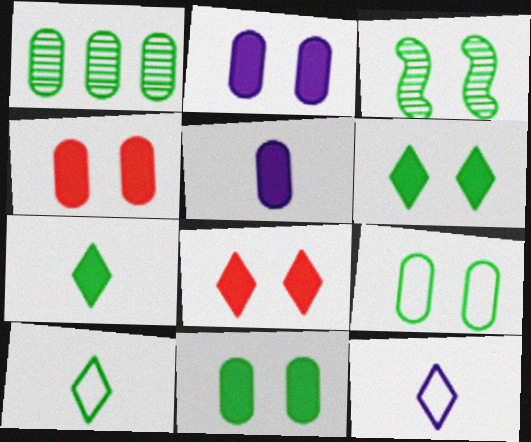[[2, 4, 11], 
[3, 6, 9]]